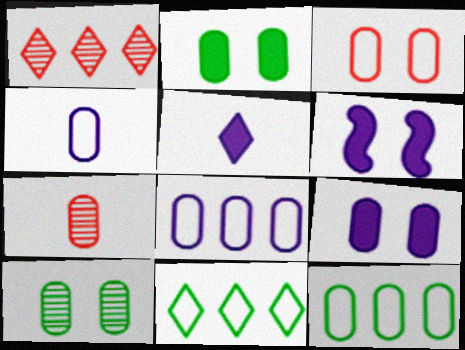[[2, 7, 8], 
[3, 4, 12], 
[3, 9, 10], 
[6, 7, 11], 
[7, 9, 12]]